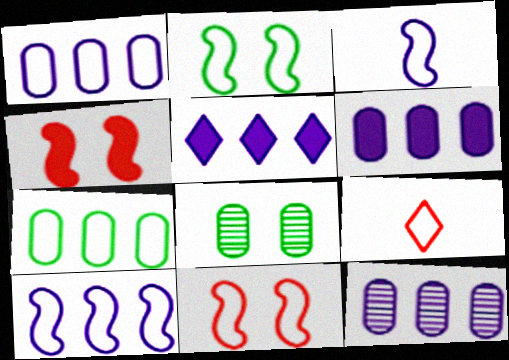[[1, 2, 9], 
[1, 6, 12], 
[5, 10, 12]]